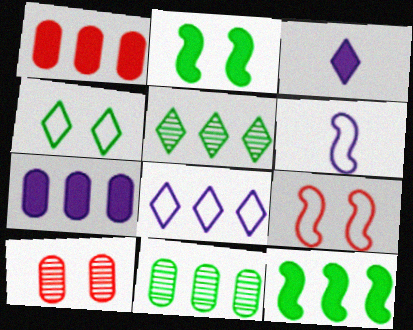[[1, 2, 3], 
[3, 9, 11]]